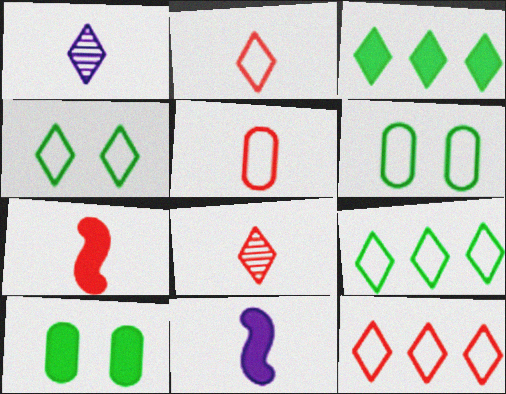[[5, 7, 8]]